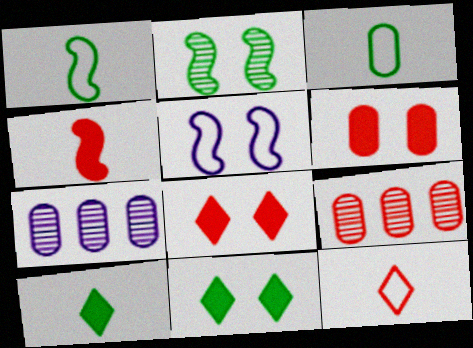[[1, 7, 8], 
[3, 6, 7], 
[5, 9, 10]]